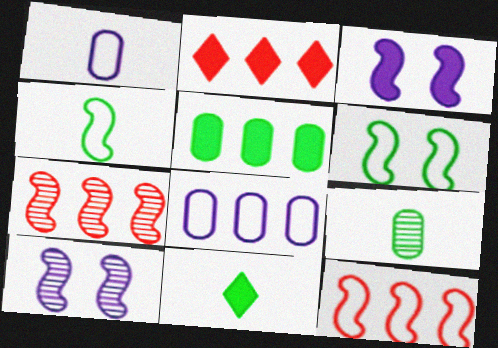[[3, 4, 7], 
[4, 9, 11]]